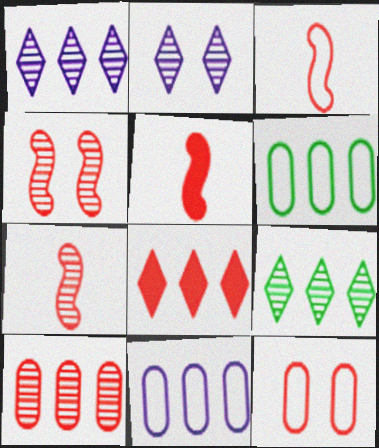[[2, 5, 6], 
[3, 5, 7], 
[7, 8, 12]]